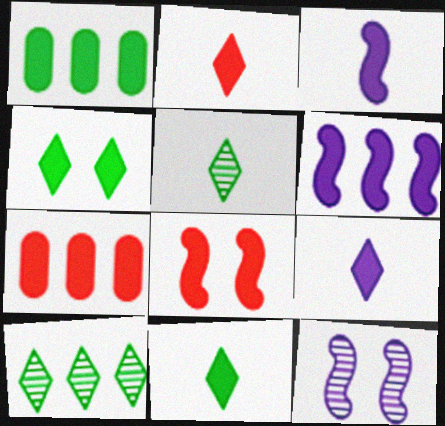[[1, 8, 9], 
[2, 7, 8], 
[2, 9, 11], 
[3, 4, 7]]